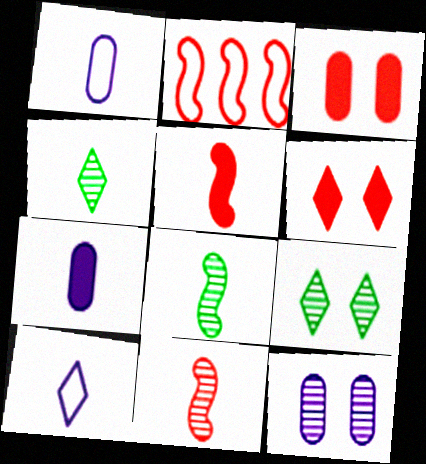[[1, 4, 5], 
[2, 7, 9]]